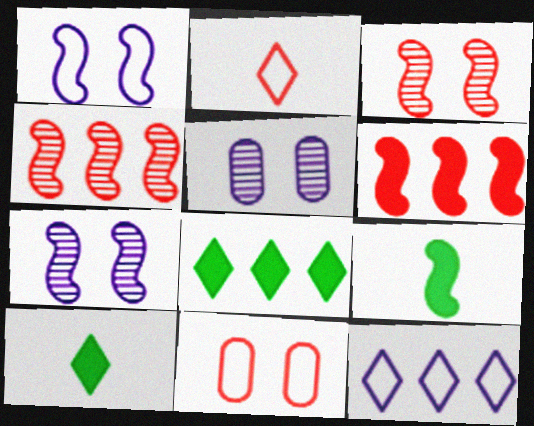[[1, 4, 9]]